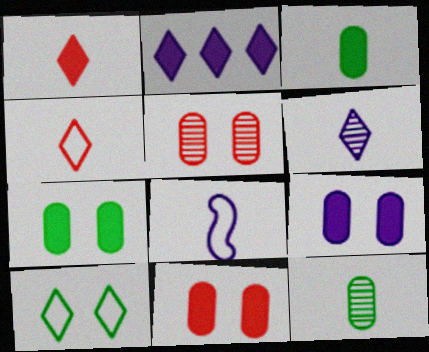[[1, 8, 12], 
[7, 9, 11]]